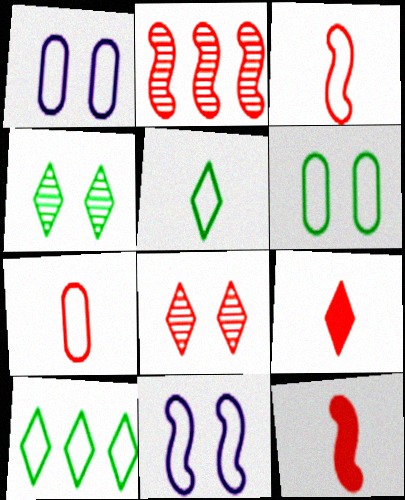[[1, 3, 10], 
[7, 10, 11]]